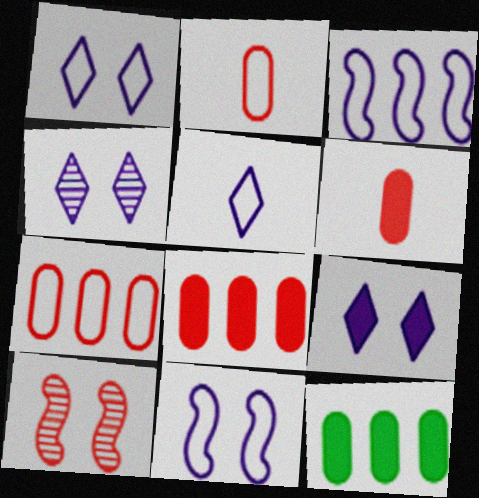[[1, 4, 9], 
[5, 10, 12]]